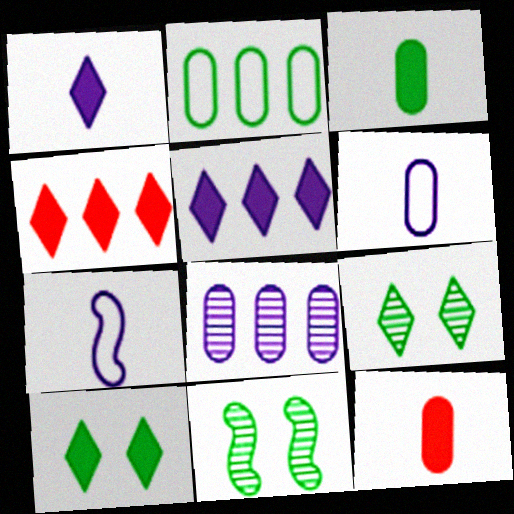[[1, 4, 10], 
[4, 6, 11]]